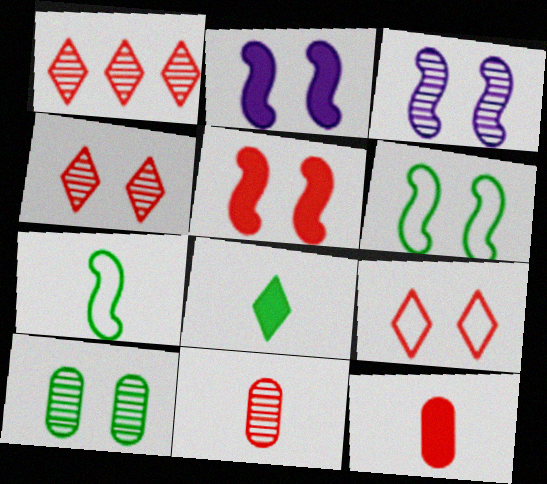[[2, 9, 10], 
[3, 4, 10], 
[3, 5, 6]]